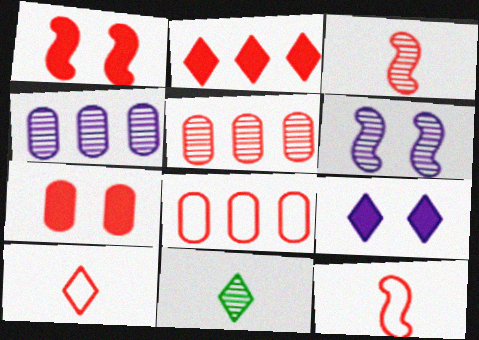[[1, 5, 10], 
[5, 6, 11]]